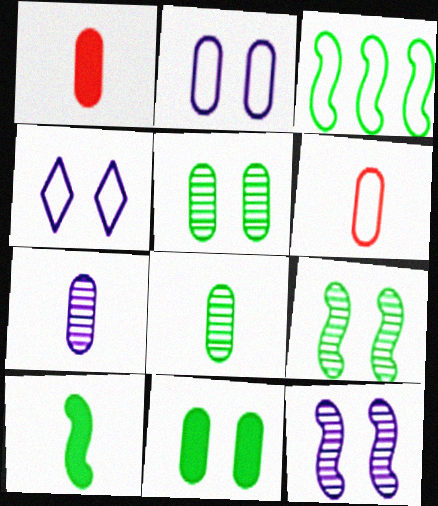[[3, 4, 6], 
[3, 9, 10]]